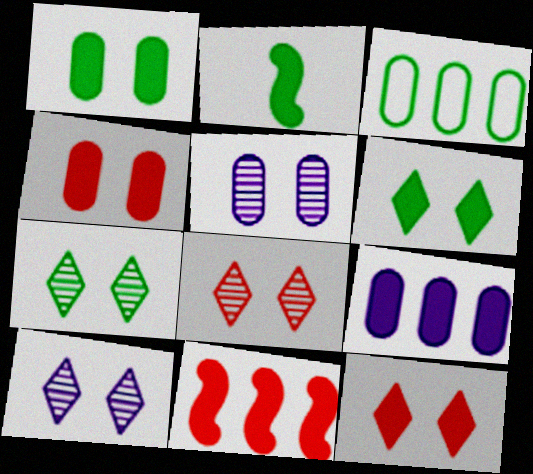[[2, 3, 7], 
[2, 9, 12], 
[7, 8, 10]]